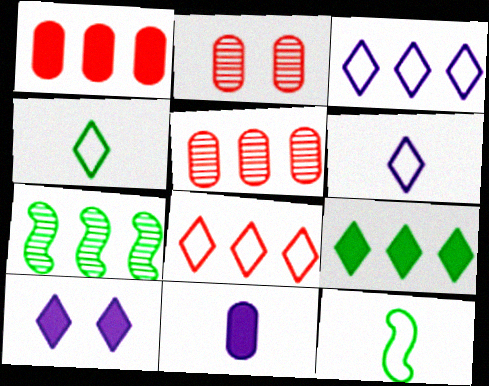[[1, 3, 7], 
[5, 10, 12]]